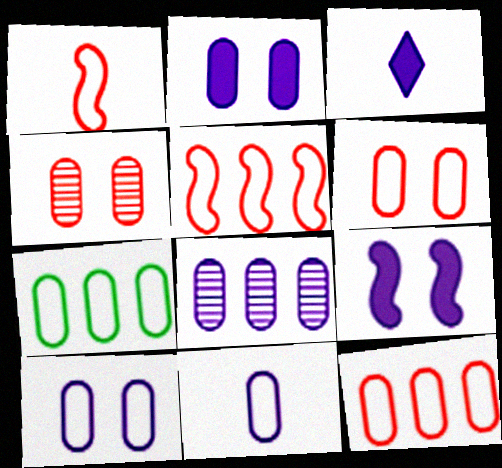[[2, 8, 11], 
[6, 7, 11]]